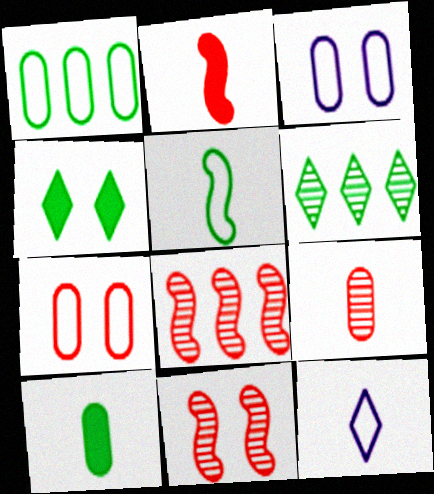[[2, 3, 6], 
[3, 4, 11]]